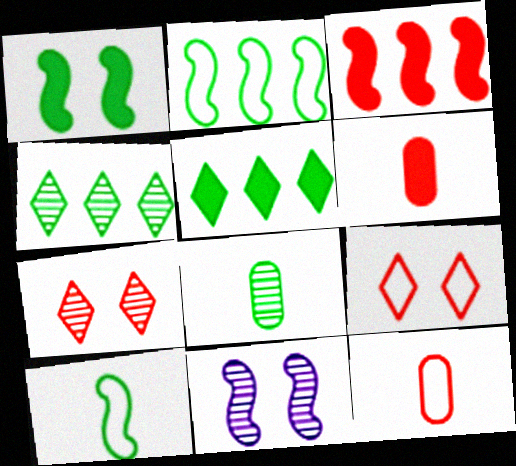[[3, 7, 12], 
[3, 10, 11], 
[5, 11, 12]]